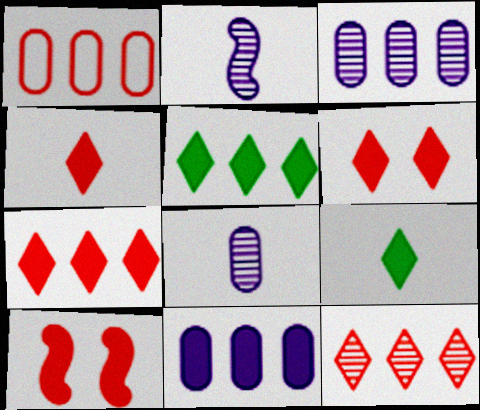[[4, 6, 7], 
[9, 10, 11]]